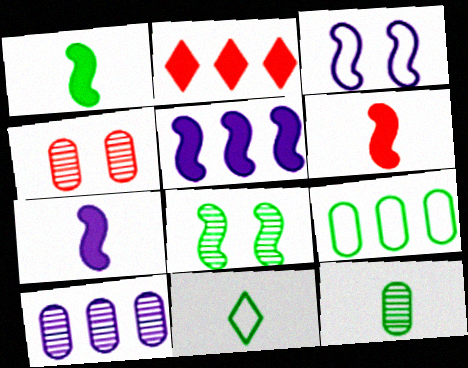[[1, 6, 7], 
[1, 11, 12], 
[2, 3, 12], 
[4, 5, 11], 
[4, 10, 12]]